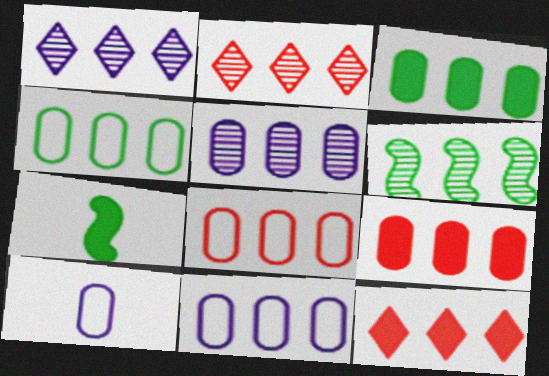[[2, 5, 6], 
[3, 5, 8], 
[4, 5, 9], 
[4, 8, 11], 
[6, 11, 12]]